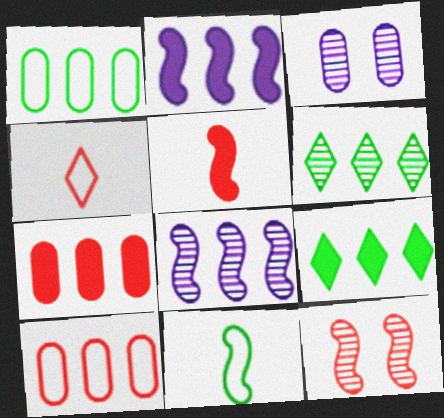[[2, 6, 10], 
[2, 7, 9], 
[2, 11, 12], 
[4, 7, 12], 
[8, 9, 10]]